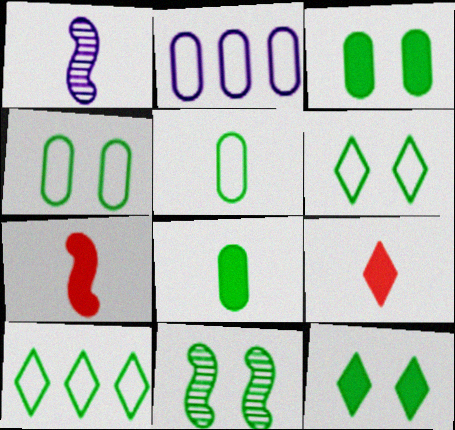[[1, 5, 9], 
[2, 9, 11], 
[3, 6, 11], 
[4, 11, 12], 
[8, 10, 11]]